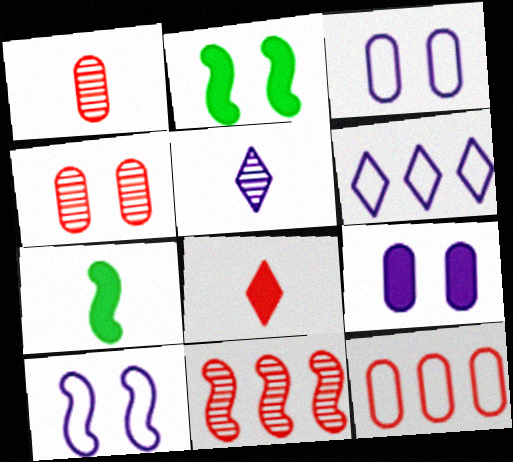[[1, 2, 6], 
[2, 5, 12], 
[4, 6, 7], 
[7, 10, 11]]